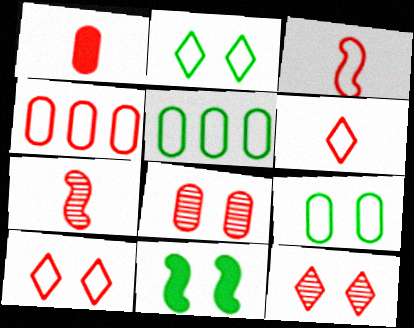[[1, 4, 8], 
[1, 6, 7], 
[3, 4, 10]]